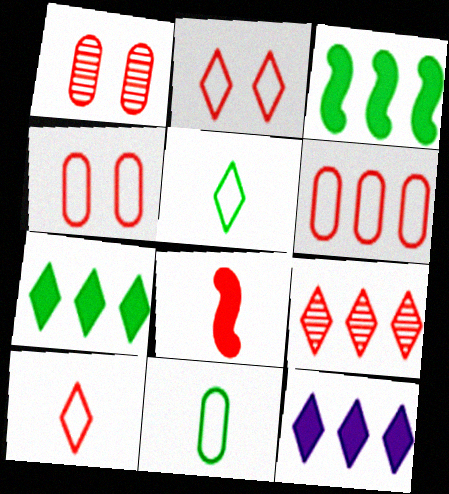[[4, 8, 9]]